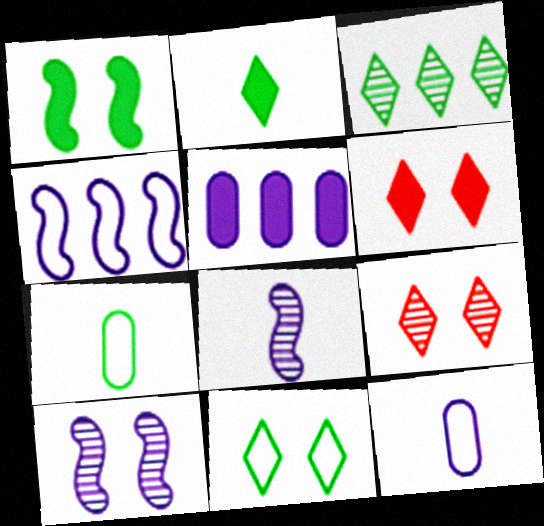[[1, 3, 7], 
[2, 3, 11]]